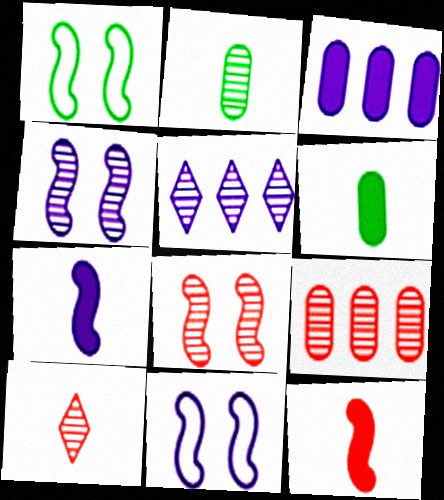[[1, 3, 10], 
[2, 5, 8], 
[8, 9, 10]]